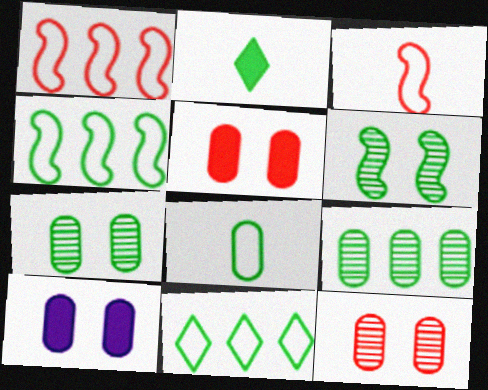[[2, 4, 7]]